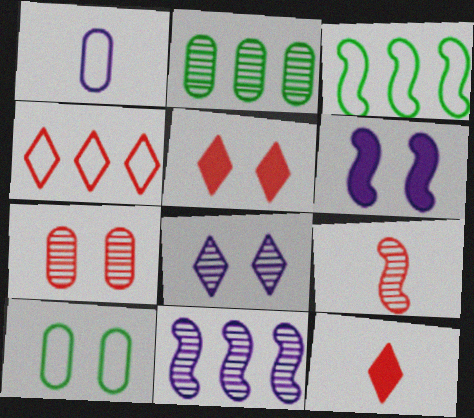[[2, 8, 9], 
[3, 6, 9], 
[10, 11, 12]]